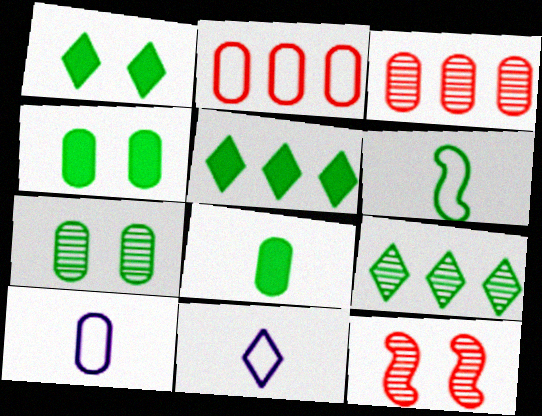[[3, 4, 10], 
[4, 6, 9], 
[5, 6, 7], 
[5, 10, 12]]